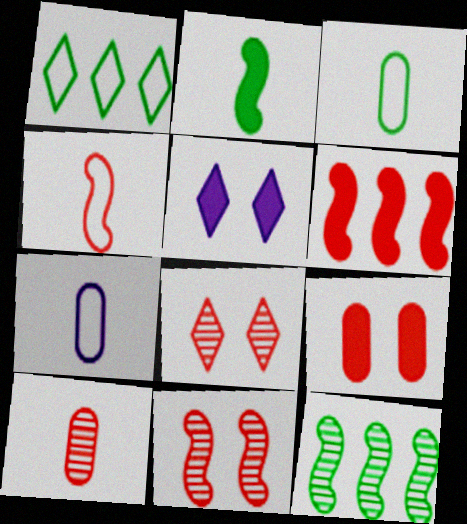[[4, 6, 11]]